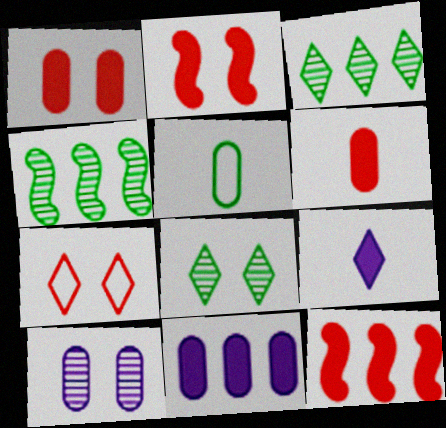[[3, 7, 9]]